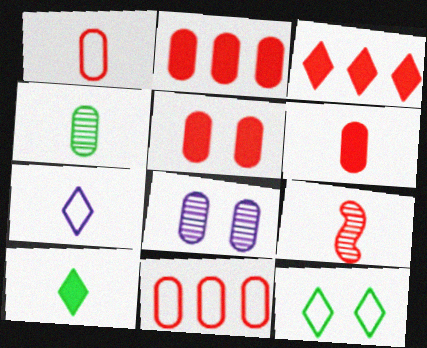[[2, 5, 6]]